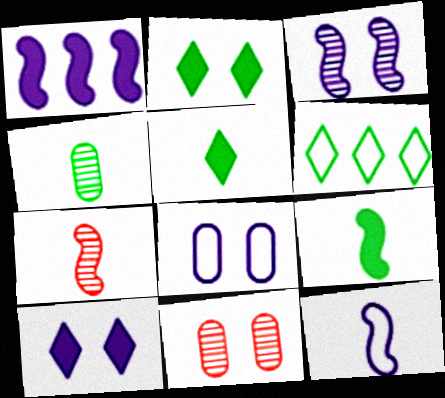[[1, 3, 12], 
[3, 8, 10], 
[7, 9, 12]]